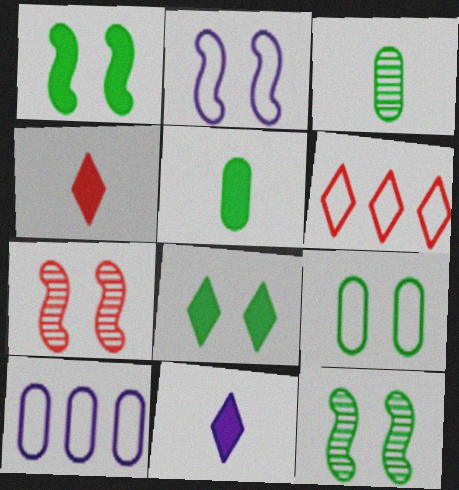[[1, 2, 7], 
[4, 10, 12], 
[8, 9, 12]]